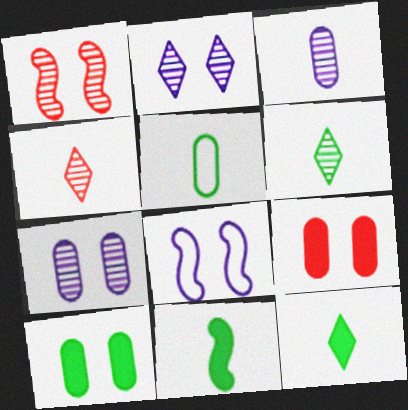[[5, 6, 11]]